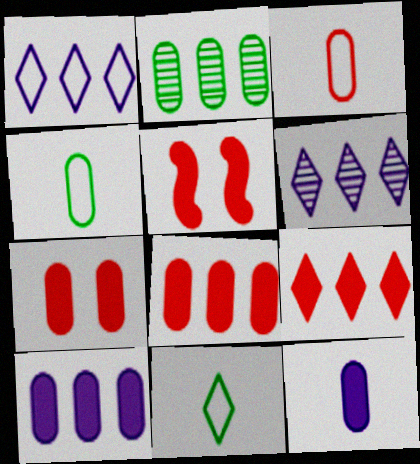[[4, 5, 6]]